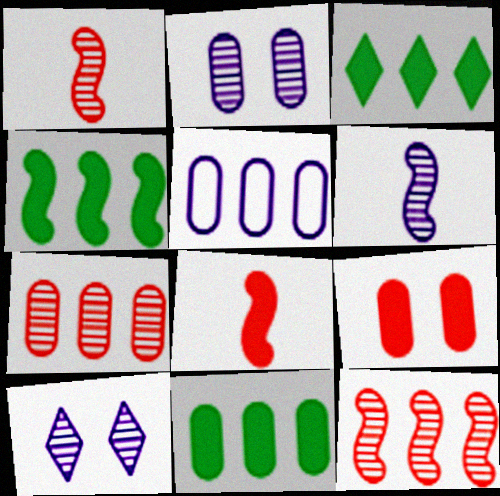[[3, 4, 11], 
[3, 5, 12], 
[5, 7, 11]]